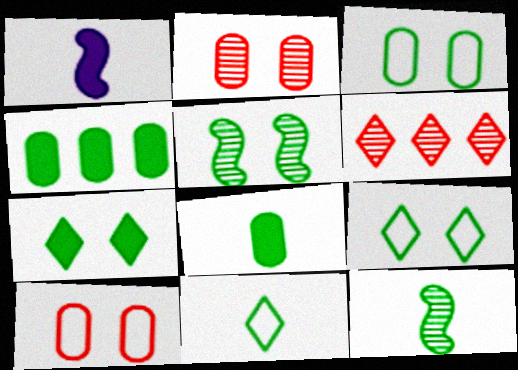[[1, 3, 6], 
[3, 5, 7], 
[4, 5, 11], 
[4, 9, 12], 
[8, 11, 12]]